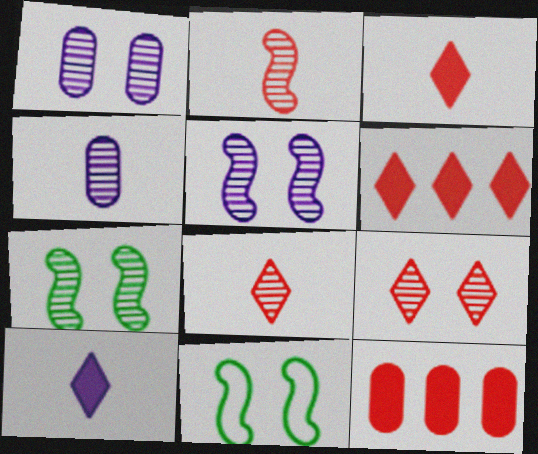[[1, 7, 9], 
[4, 6, 11]]